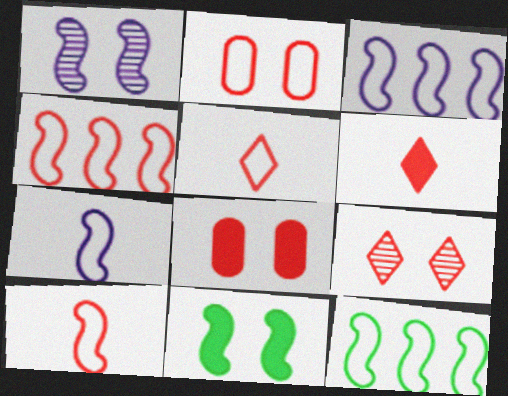[[2, 4, 5], 
[3, 4, 12]]